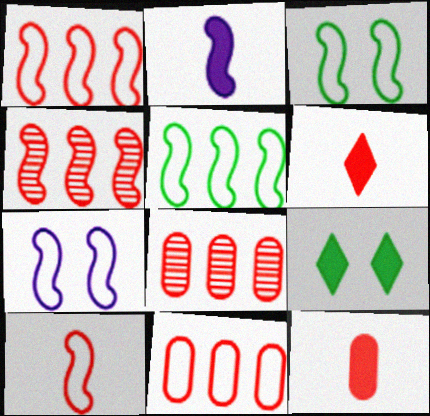[[2, 3, 4], 
[5, 7, 10]]